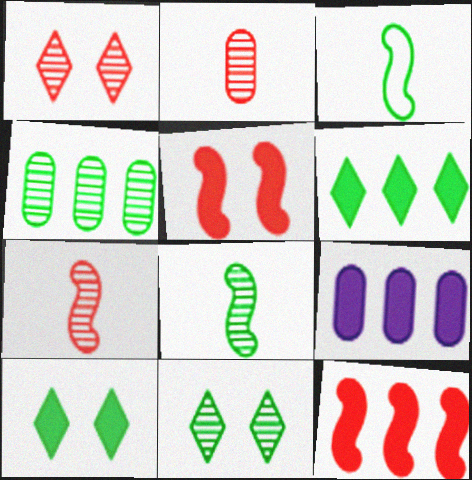[[1, 3, 9], 
[3, 4, 10], 
[4, 8, 11], 
[6, 9, 12]]